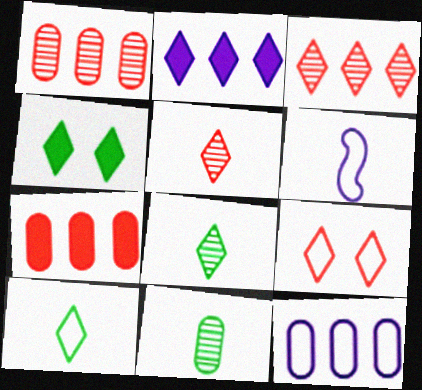[[1, 4, 6], 
[2, 8, 9]]